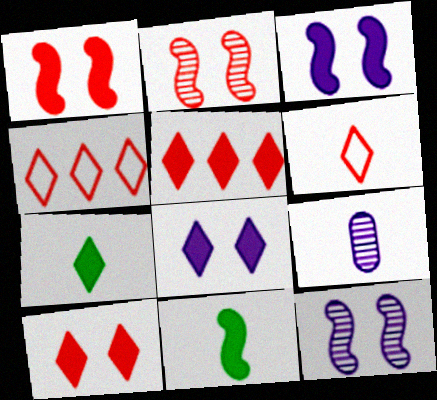[[5, 7, 8], 
[6, 9, 11]]